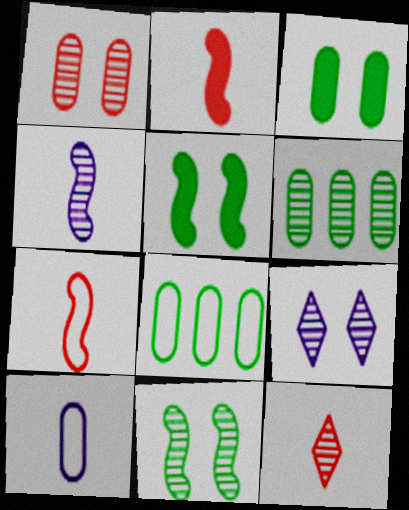[[1, 9, 11], 
[2, 8, 9]]